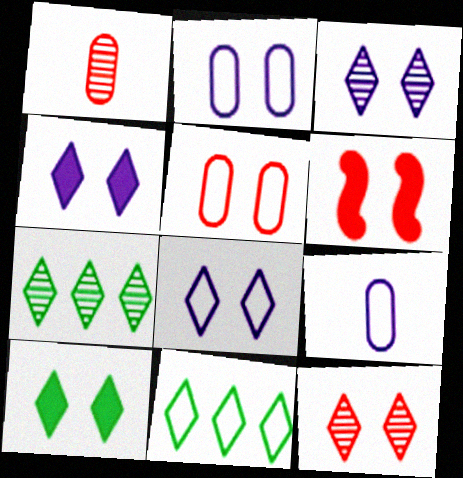[[3, 4, 8], 
[5, 6, 12], 
[6, 7, 9], 
[8, 10, 12]]